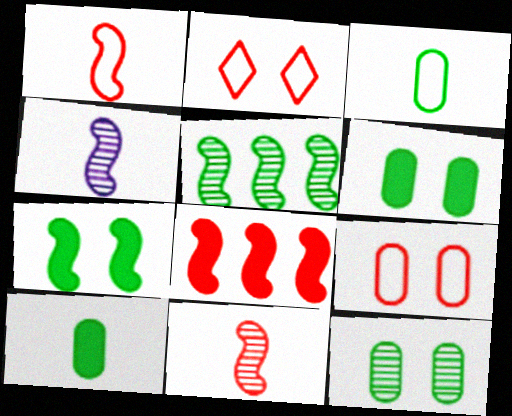[]